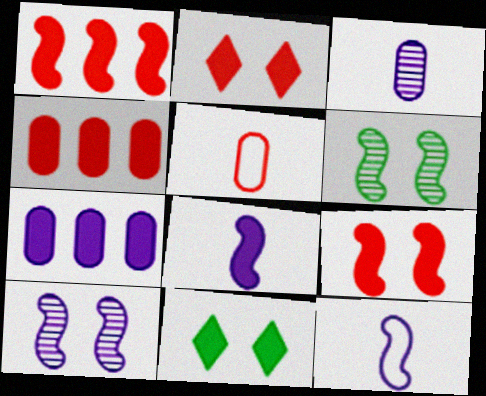[[1, 6, 12], 
[4, 8, 11]]